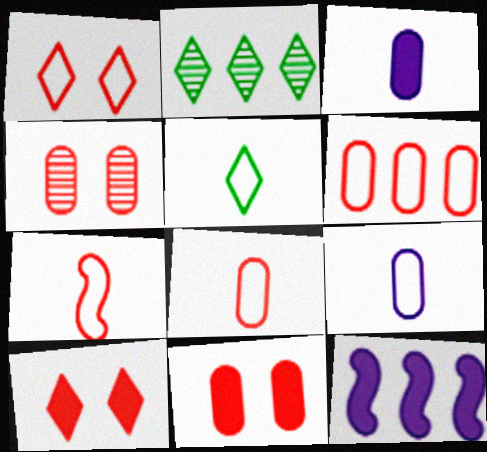[[1, 6, 7], 
[2, 6, 12], 
[4, 5, 12], 
[5, 7, 9]]